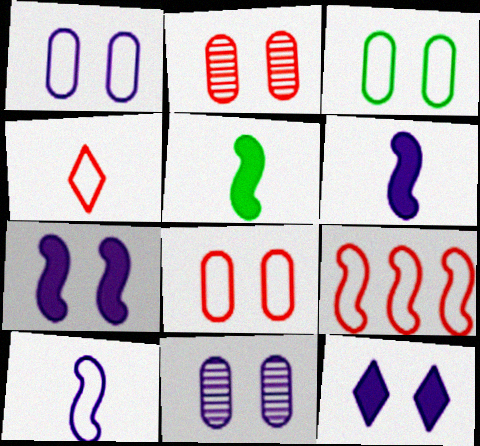[[1, 3, 8], 
[4, 8, 9]]